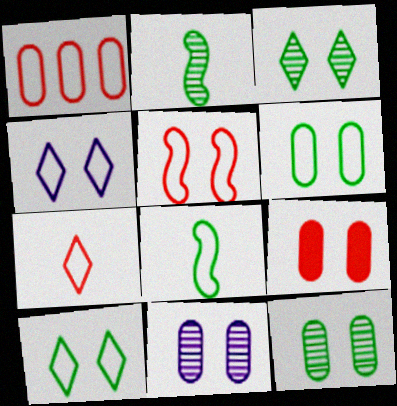[[1, 4, 8], 
[1, 5, 7], 
[4, 5, 6], 
[6, 9, 11]]